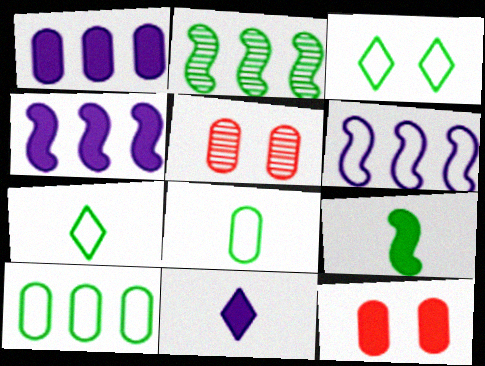[[1, 5, 8], 
[4, 5, 7]]